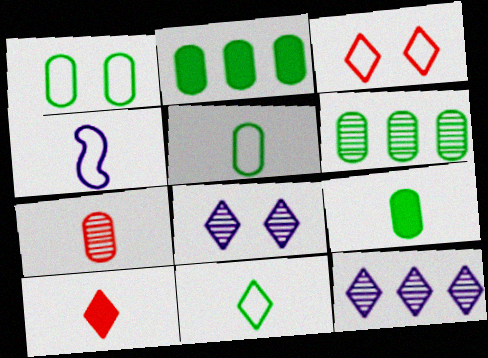[[1, 6, 9]]